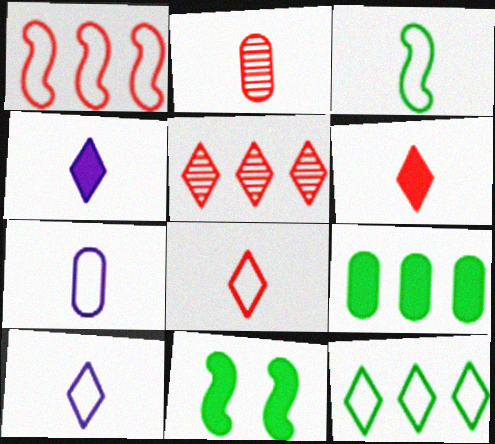[[2, 3, 4], 
[3, 7, 8], 
[5, 7, 11]]